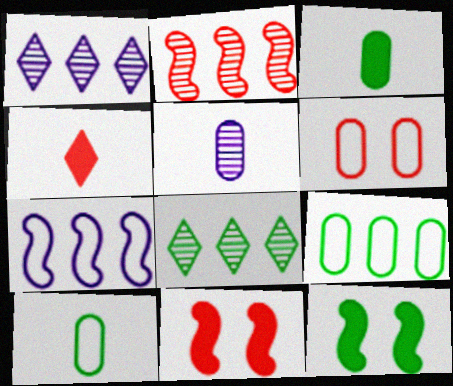[[1, 10, 11], 
[2, 4, 6], 
[8, 10, 12]]